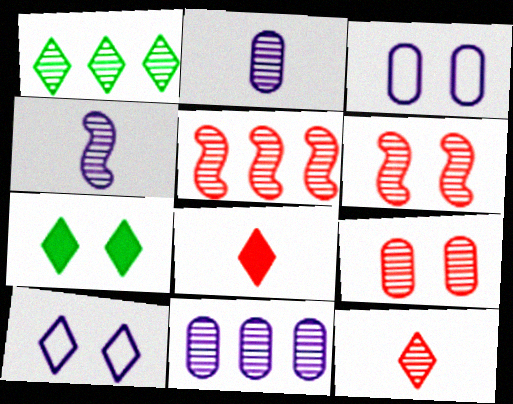[[1, 2, 6], 
[1, 4, 9], 
[1, 5, 11], 
[1, 8, 10], 
[3, 6, 7], 
[5, 9, 12]]